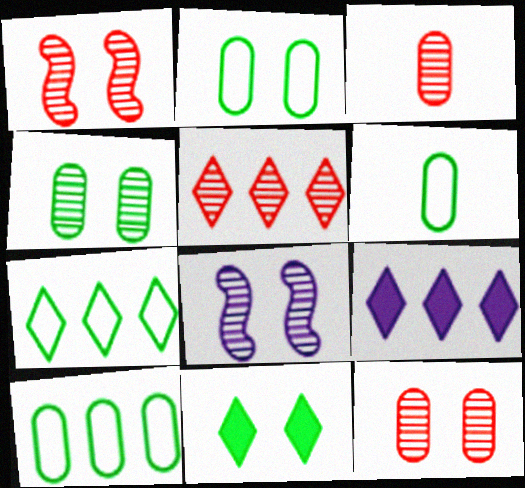[[1, 3, 5], 
[1, 6, 9], 
[2, 6, 10], 
[5, 7, 9]]